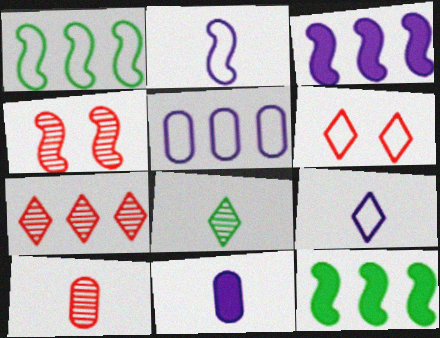[[2, 4, 12], 
[4, 7, 10], 
[5, 7, 12]]